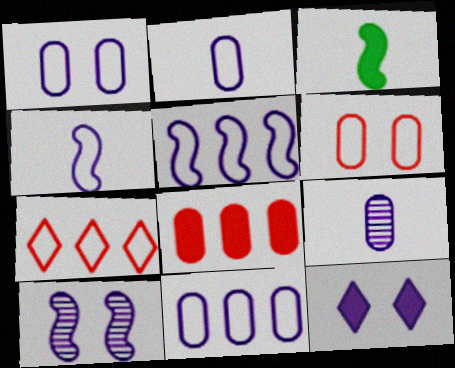[[1, 2, 11], 
[1, 10, 12], 
[3, 8, 12], 
[5, 9, 12]]